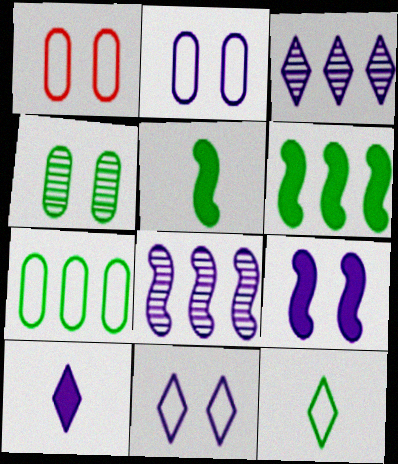[[1, 3, 5], 
[2, 8, 10], 
[3, 10, 11], 
[4, 6, 12]]